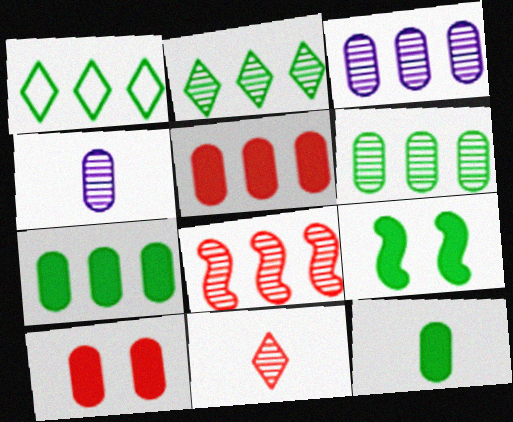[[2, 3, 8]]